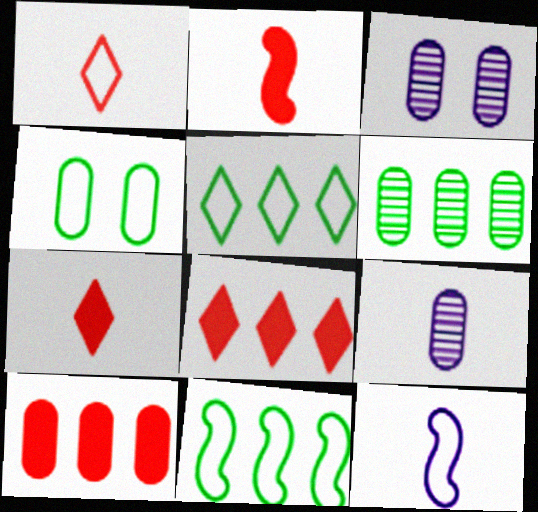[[2, 3, 5], 
[3, 7, 11], 
[4, 9, 10]]